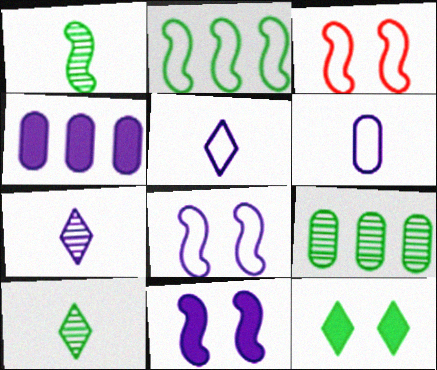[[3, 4, 10], 
[4, 7, 8]]